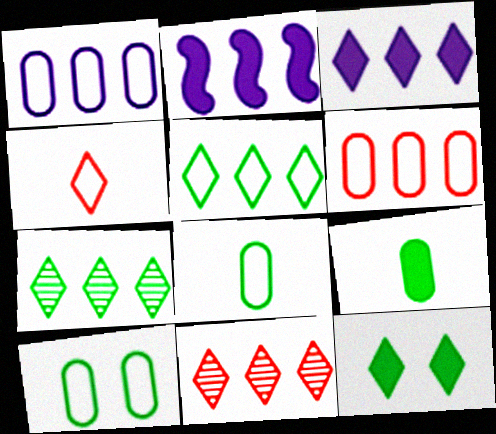[[2, 6, 7], 
[3, 5, 11]]